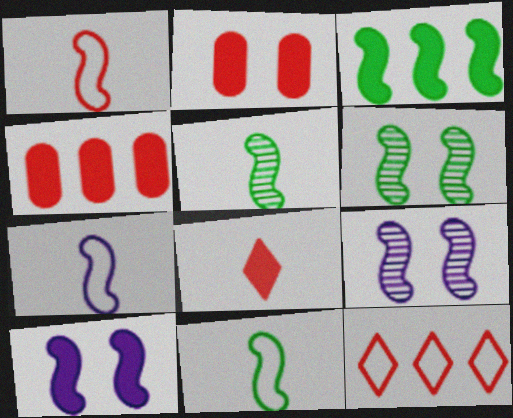[[1, 3, 9], 
[1, 7, 11], 
[3, 6, 11]]